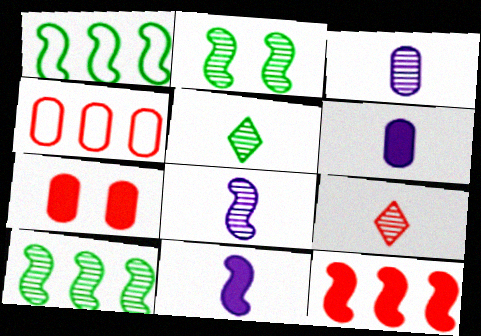[]